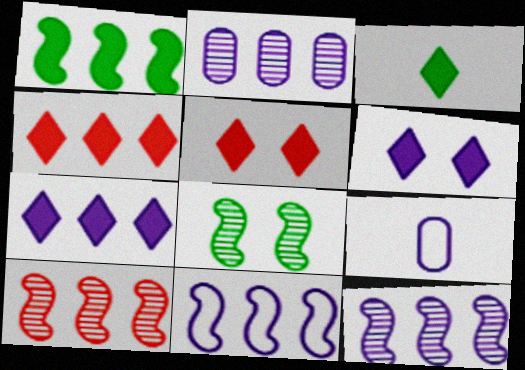[[1, 10, 11], 
[2, 7, 11], 
[3, 4, 6], 
[3, 5, 7], 
[4, 8, 9], 
[6, 9, 12]]